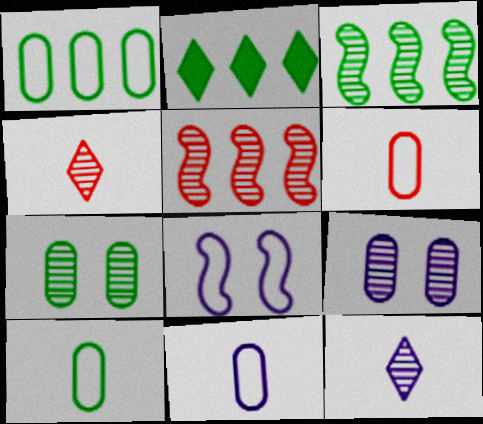[[1, 2, 3], 
[3, 4, 9], 
[5, 7, 12], 
[6, 10, 11]]